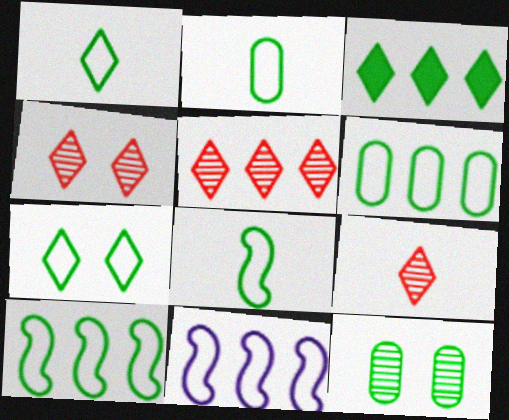[[1, 2, 8], 
[2, 7, 10], 
[3, 8, 12], 
[4, 5, 9], 
[6, 7, 8]]